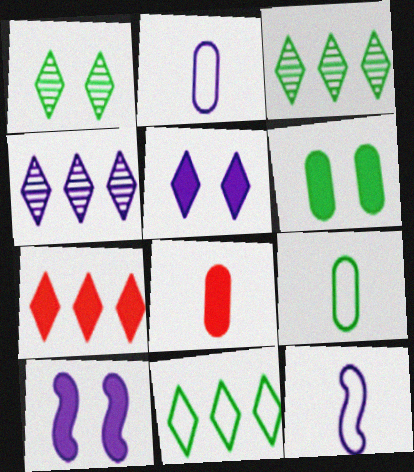[[2, 4, 10], 
[4, 7, 11]]